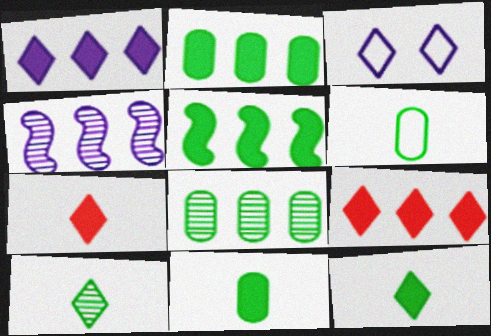[[3, 9, 10]]